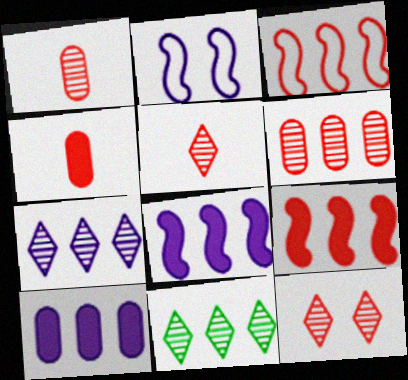[[2, 4, 11], 
[3, 4, 12], 
[3, 10, 11]]